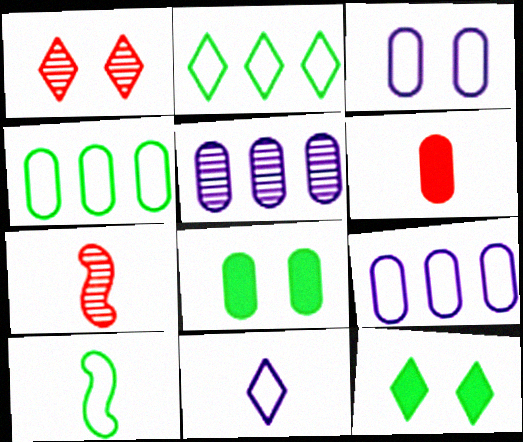[[7, 9, 12]]